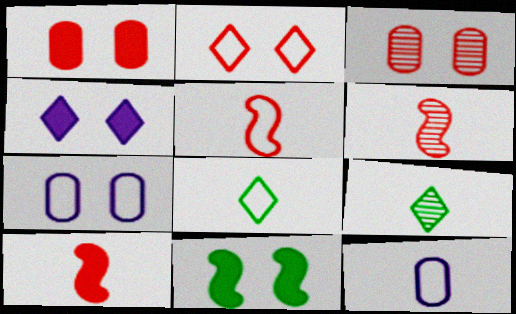[[1, 4, 11], 
[5, 6, 10], 
[5, 8, 12], 
[9, 10, 12]]